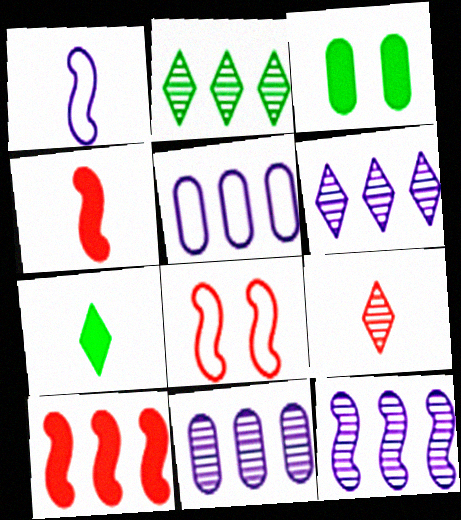[[2, 5, 10], 
[6, 11, 12], 
[7, 8, 11]]